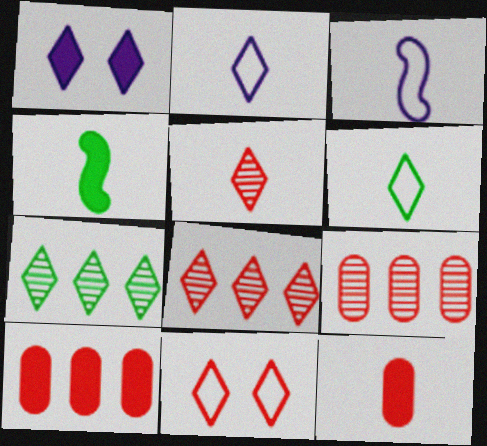[[1, 4, 10], 
[1, 6, 8]]